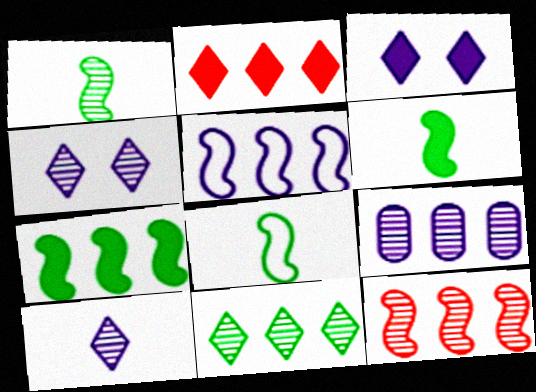[[1, 6, 8], 
[5, 7, 12], 
[9, 11, 12]]